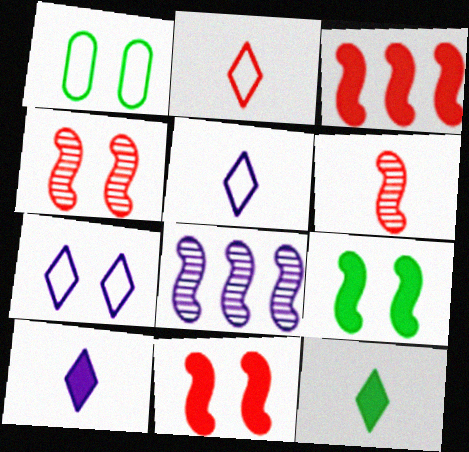[]